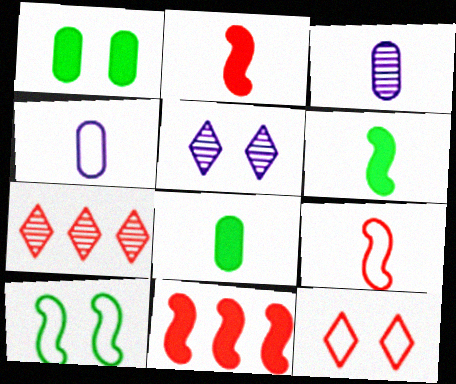[]